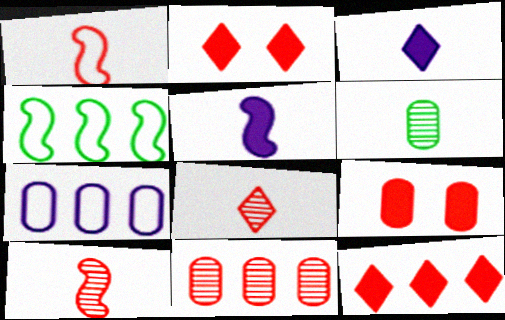[[1, 2, 11], 
[1, 3, 6], 
[6, 7, 9]]